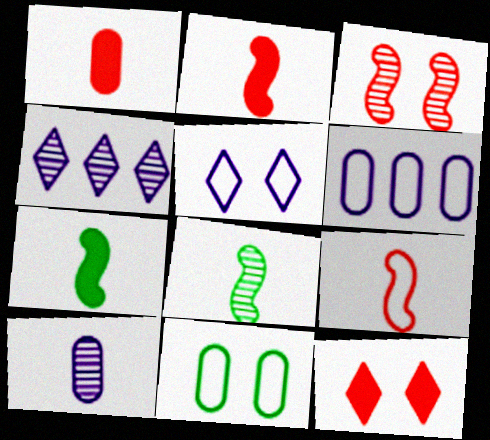[[2, 4, 11], 
[6, 8, 12]]